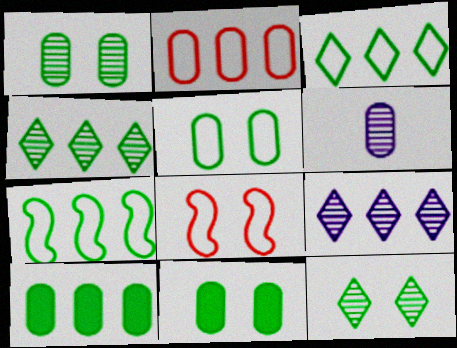[[1, 5, 11], 
[2, 6, 11], 
[4, 7, 10]]